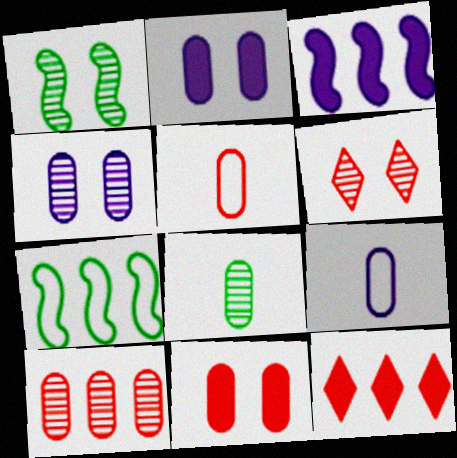[[1, 4, 6], 
[1, 9, 12], 
[4, 8, 10], 
[5, 10, 11]]